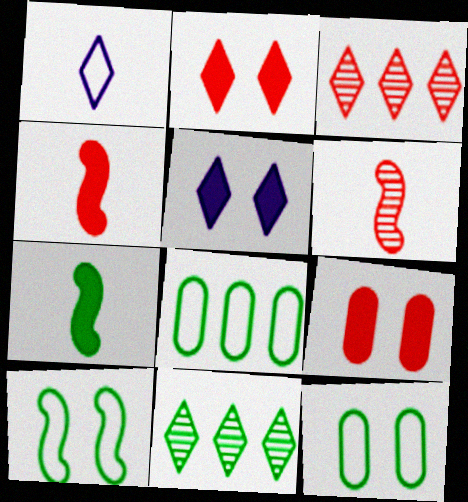[[1, 2, 11], 
[5, 6, 8], 
[7, 11, 12]]